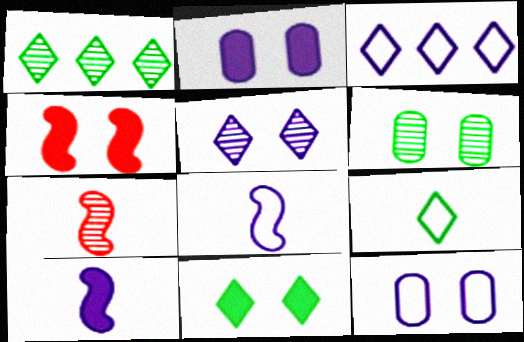[[1, 9, 11], 
[2, 4, 11], 
[3, 8, 12]]